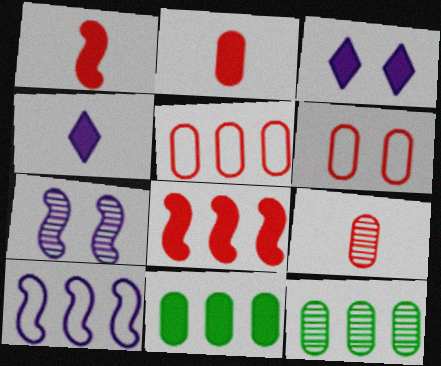[[1, 3, 11]]